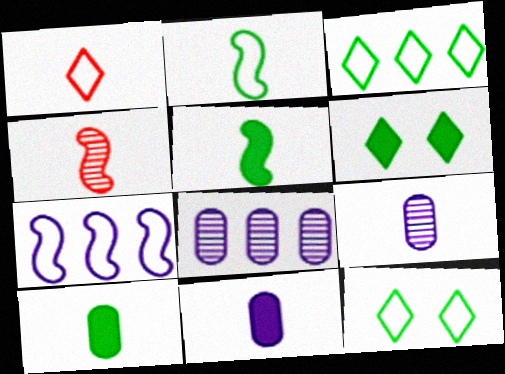[[1, 5, 9]]